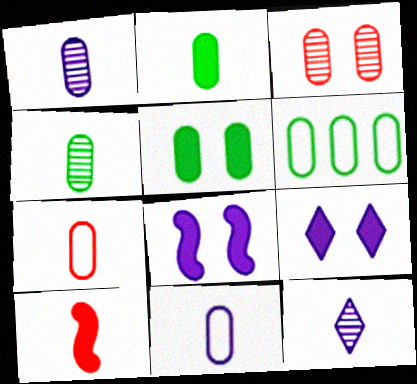[[1, 2, 7], 
[4, 5, 6]]